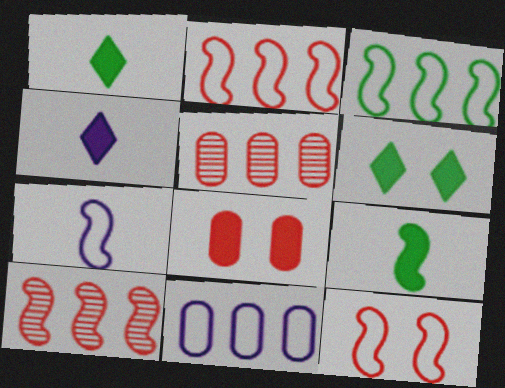[[3, 7, 12], 
[5, 6, 7]]